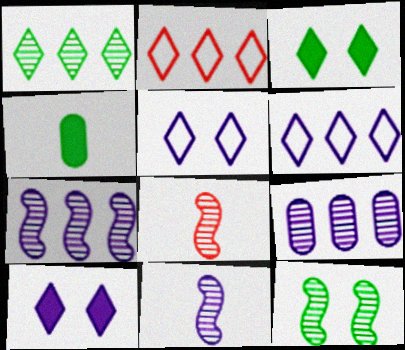[[7, 8, 12]]